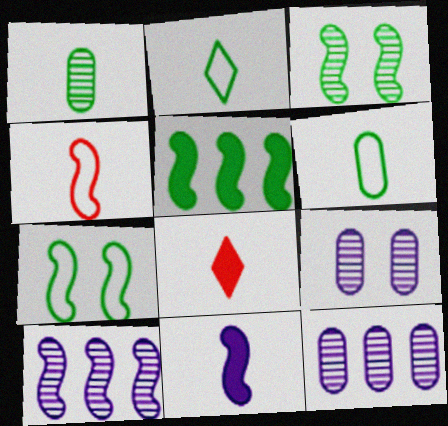[[7, 8, 12]]